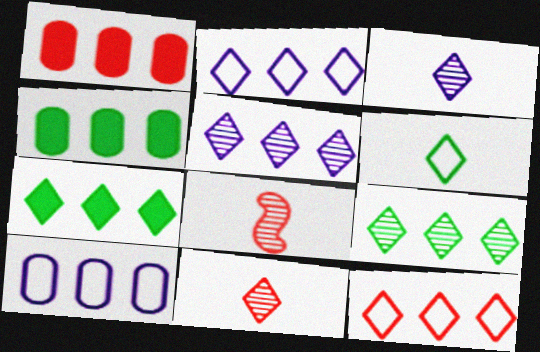[[5, 7, 12]]